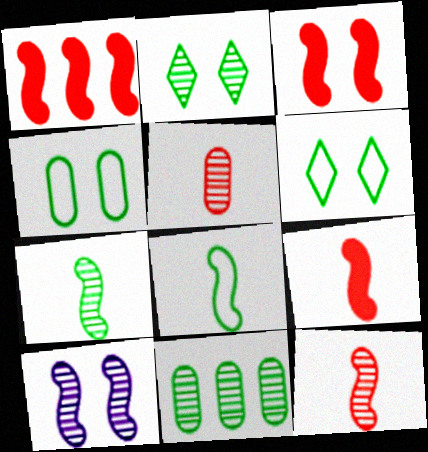[[1, 3, 9], 
[1, 8, 10], 
[2, 7, 11]]